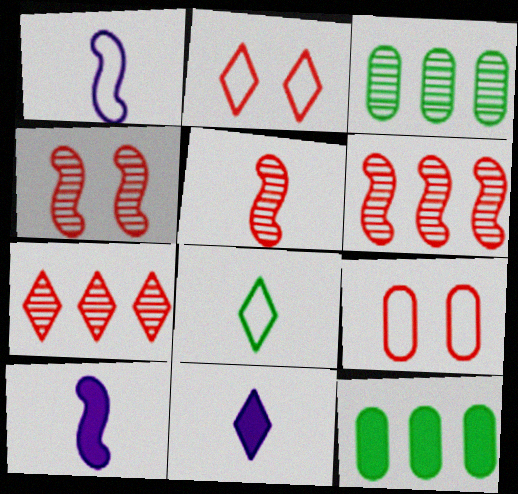[[2, 3, 10], 
[4, 5, 6]]